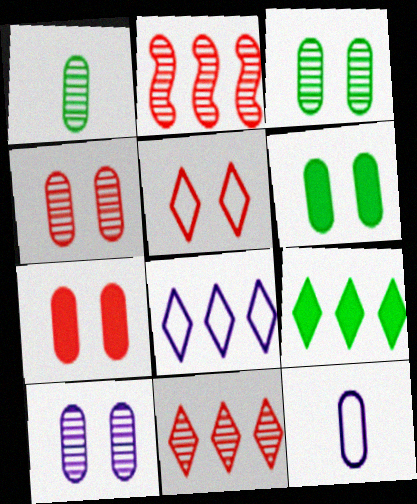[[3, 4, 10], 
[8, 9, 11]]